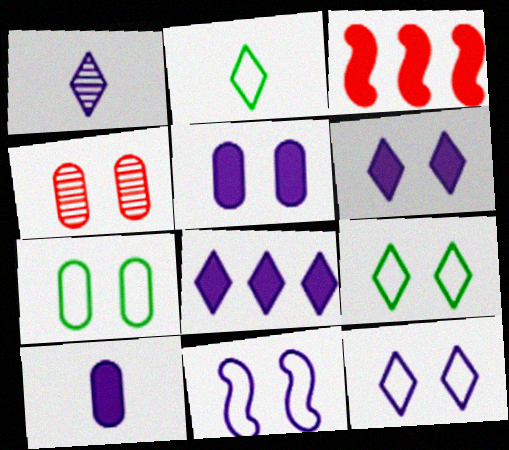[[1, 3, 7], 
[1, 8, 12], 
[4, 5, 7]]